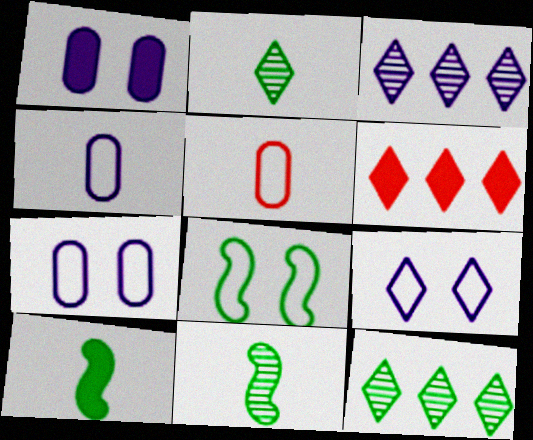[[1, 6, 10], 
[2, 6, 9], 
[6, 7, 11]]